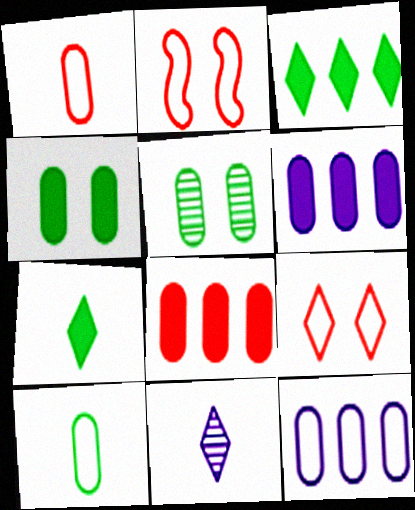[[1, 5, 6], 
[3, 9, 11]]